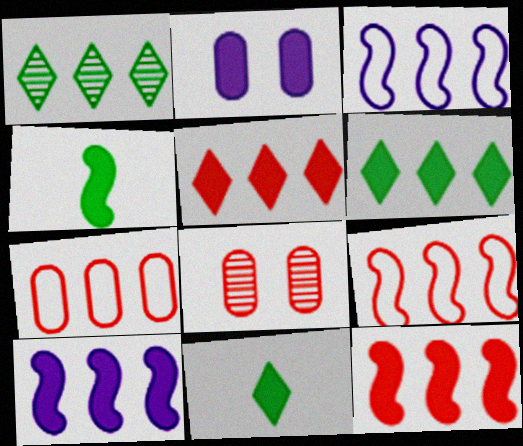[[1, 7, 10], 
[2, 4, 5], 
[2, 11, 12], 
[3, 8, 11]]